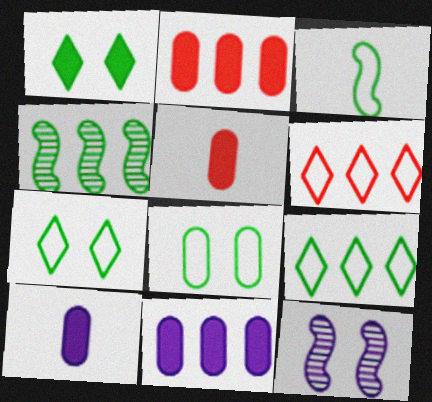[[3, 8, 9], 
[4, 6, 11], 
[5, 9, 12]]